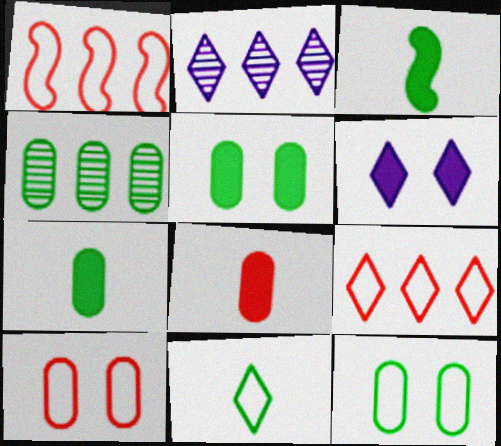[[2, 3, 10], 
[4, 7, 12]]